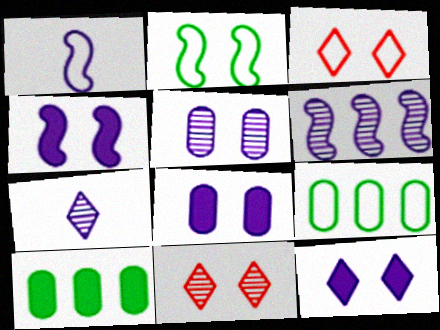[[1, 3, 9], 
[1, 4, 6], 
[1, 10, 11], 
[2, 8, 11], 
[4, 8, 12], 
[5, 6, 7]]